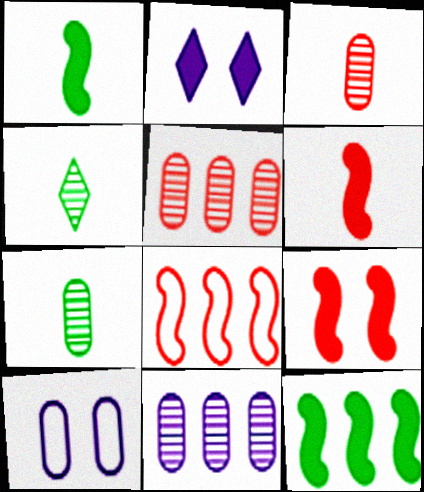[[2, 7, 8]]